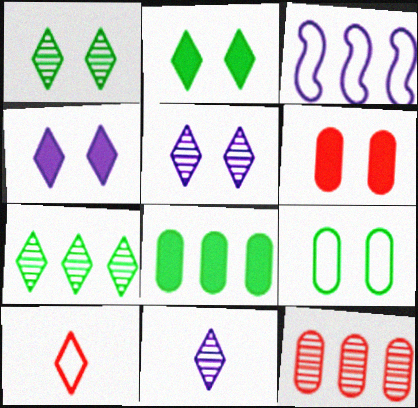[[3, 9, 10], 
[4, 7, 10]]